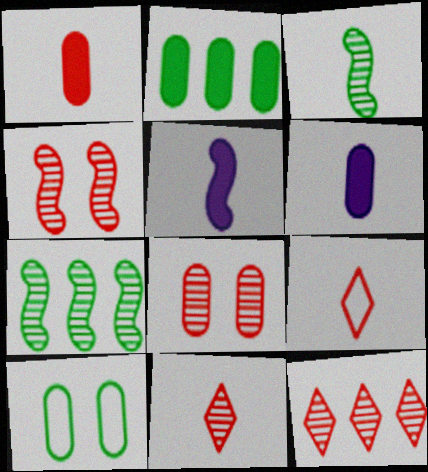[[3, 6, 9], 
[5, 10, 12]]